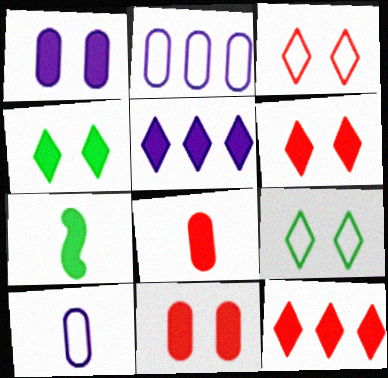[[1, 7, 12], 
[5, 7, 11]]